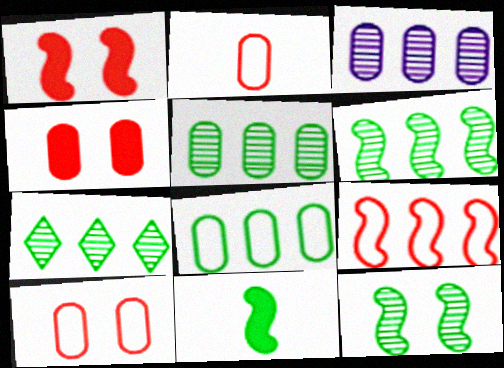[[5, 6, 7]]